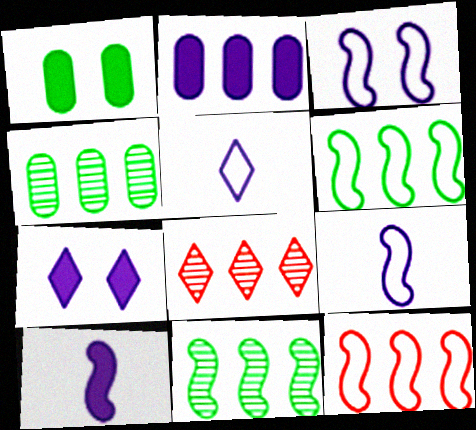[[1, 8, 9], 
[2, 6, 8], 
[2, 7, 10]]